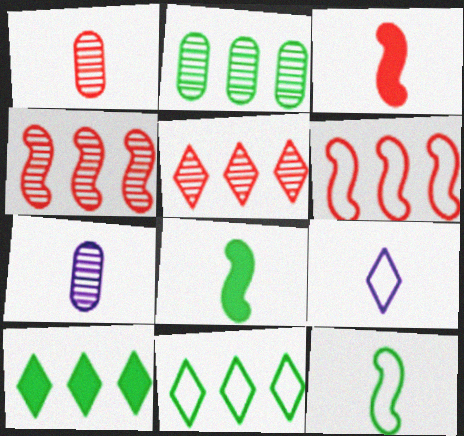[[1, 8, 9]]